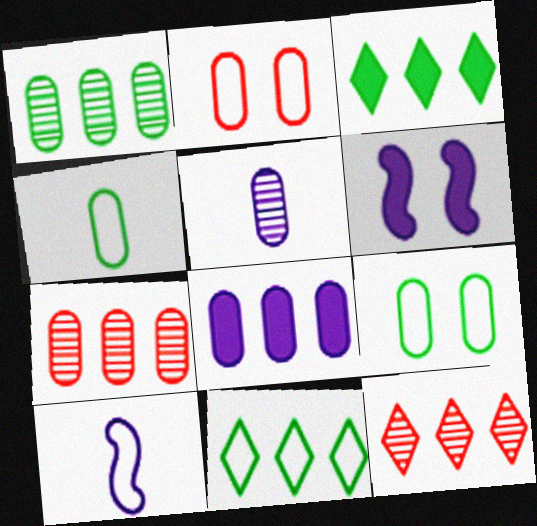[[2, 10, 11], 
[4, 6, 12]]